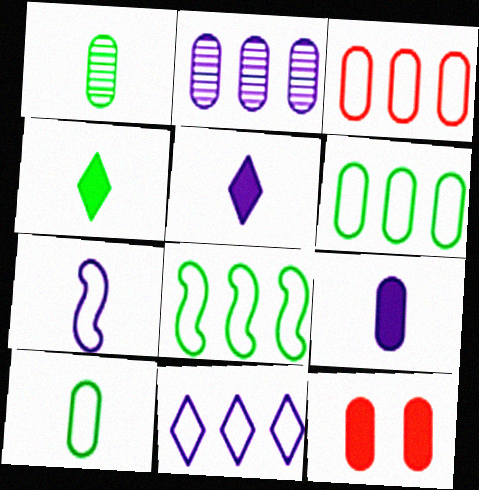[[2, 10, 12], 
[3, 8, 11]]